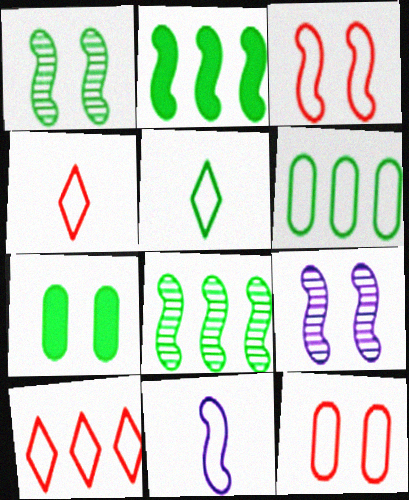[[5, 7, 8]]